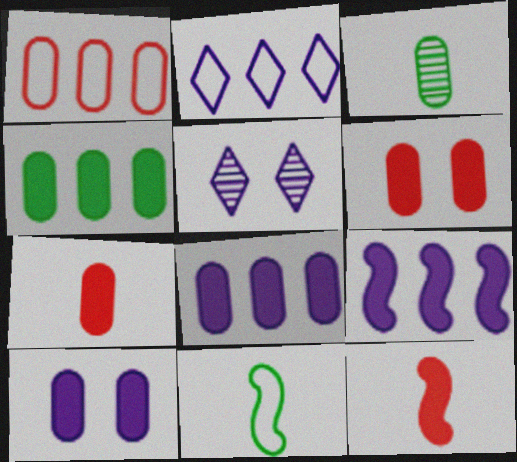[[1, 3, 10], 
[4, 7, 10]]